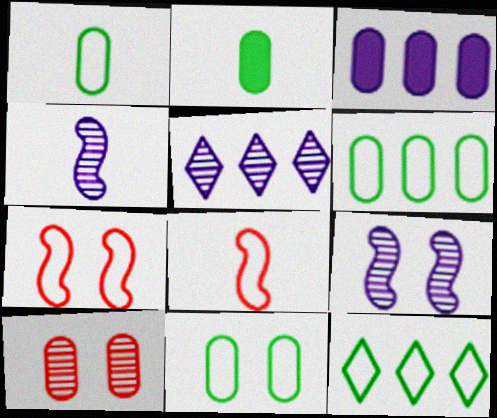[[1, 3, 10], 
[1, 6, 11], 
[2, 5, 7]]